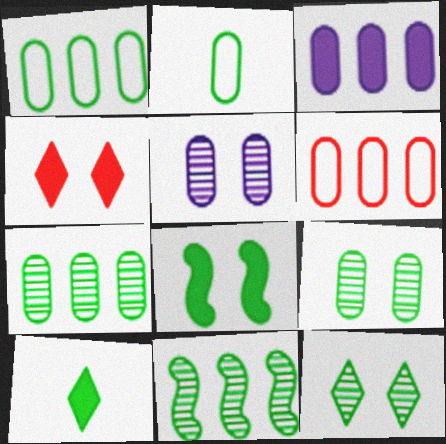[[3, 6, 7]]